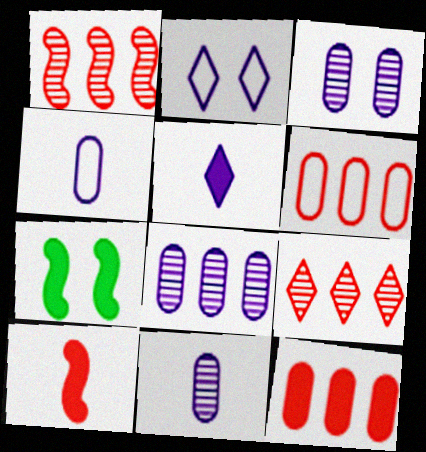[[3, 8, 11], 
[4, 7, 9], 
[5, 7, 12]]